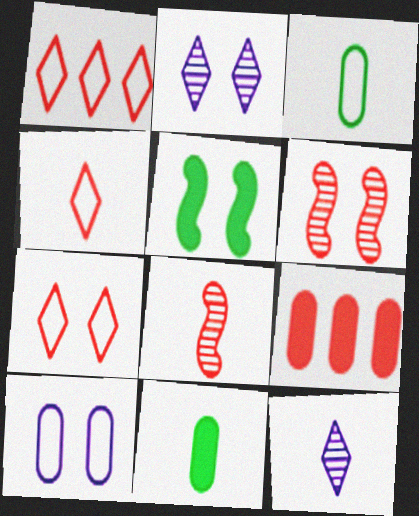[[1, 4, 7], 
[4, 6, 9], 
[7, 8, 9]]